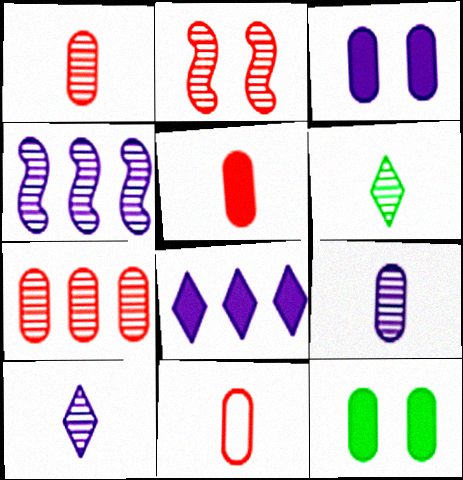[[1, 5, 11]]